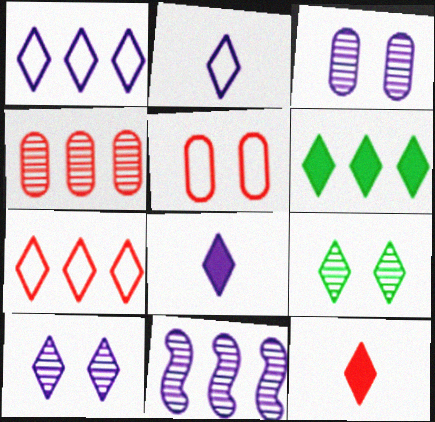[[1, 8, 10], 
[1, 9, 12], 
[7, 8, 9]]